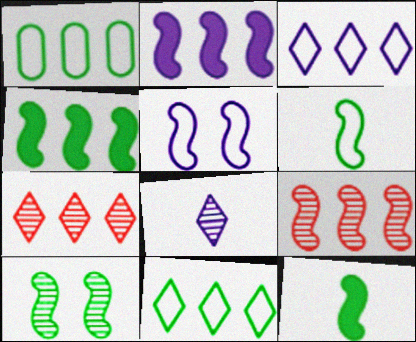[[1, 2, 7], 
[4, 6, 10], 
[5, 9, 12]]